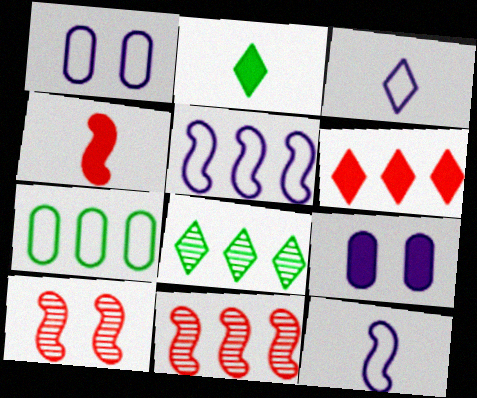[[1, 2, 11], 
[1, 3, 5], 
[1, 4, 8]]